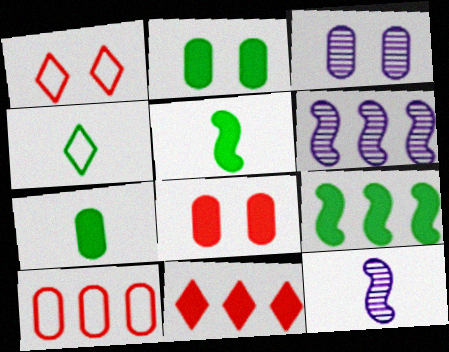[[1, 6, 7], 
[3, 7, 10], 
[4, 6, 8]]